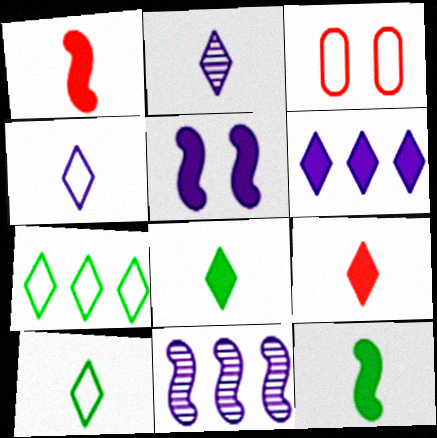[[2, 9, 10], 
[3, 8, 11]]